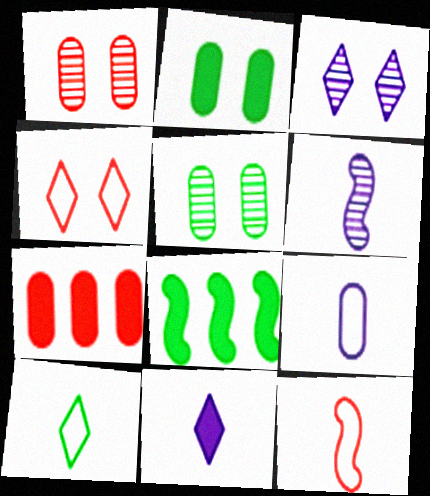[[5, 7, 9], 
[5, 8, 10], 
[6, 9, 11], 
[9, 10, 12]]